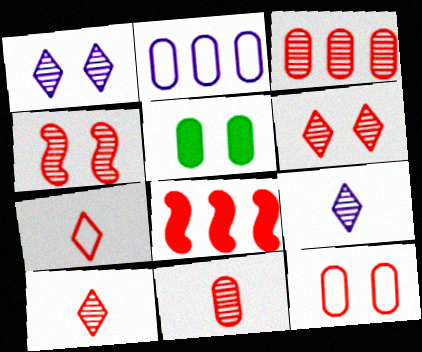[[2, 5, 11], 
[3, 4, 10], 
[8, 10, 12]]